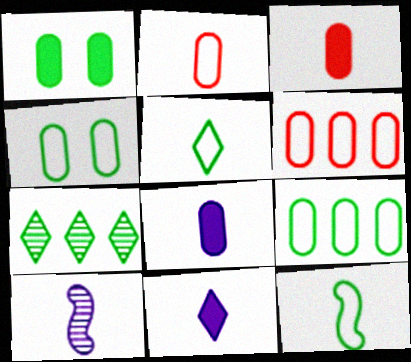[[1, 7, 12], 
[3, 5, 10]]